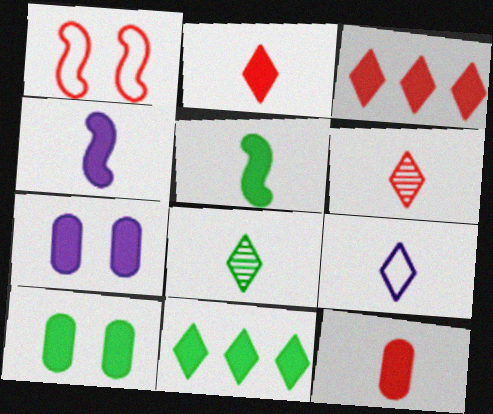[[2, 8, 9], 
[3, 4, 10], 
[3, 5, 7], 
[5, 10, 11]]